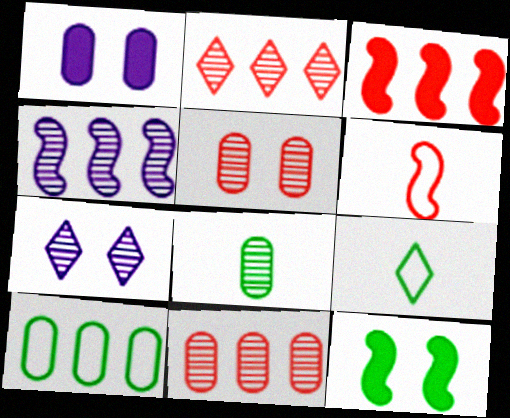[[4, 6, 12]]